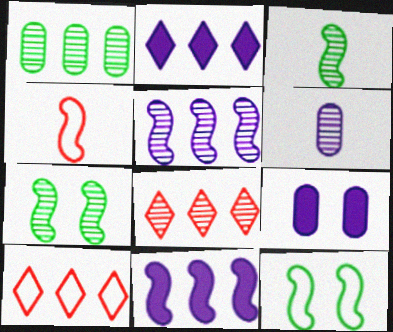[[1, 5, 8], 
[1, 10, 11], 
[3, 9, 10], 
[4, 7, 11], 
[6, 7, 8]]